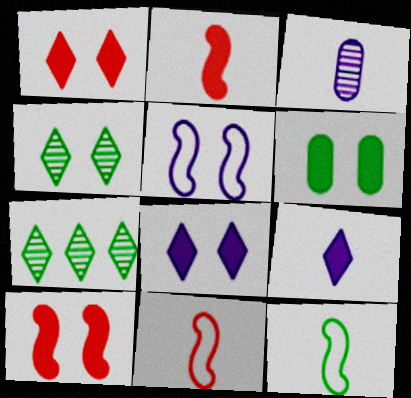[[6, 7, 12], 
[6, 8, 10]]